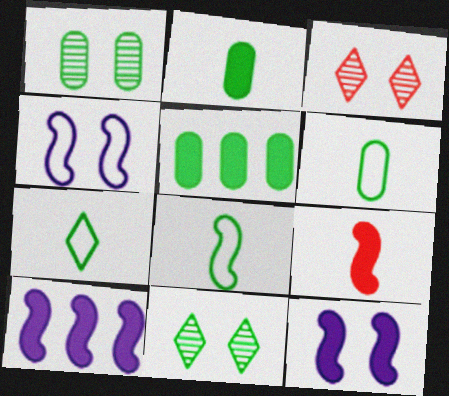[[1, 5, 6], 
[3, 6, 10], 
[5, 8, 11], 
[6, 7, 8]]